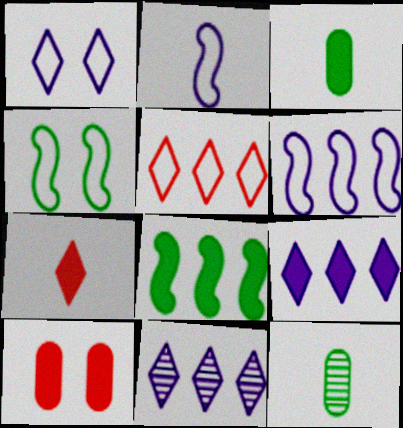[[2, 7, 12]]